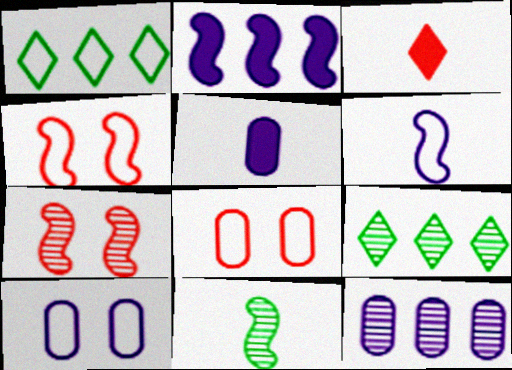[[1, 5, 7], 
[1, 6, 8], 
[2, 4, 11], 
[4, 5, 9], 
[5, 10, 12]]